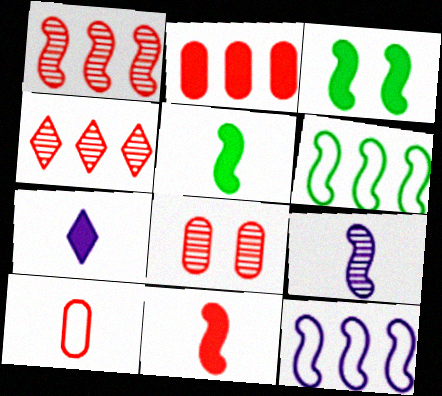[[2, 3, 7], 
[2, 8, 10], 
[6, 7, 8]]